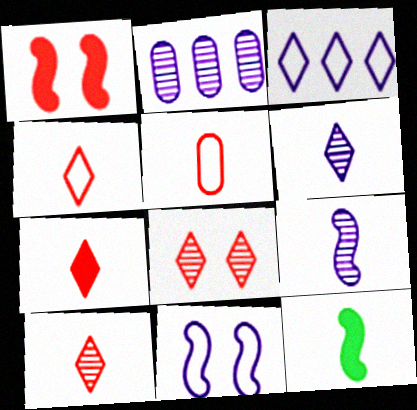[[4, 7, 10], 
[5, 6, 12]]